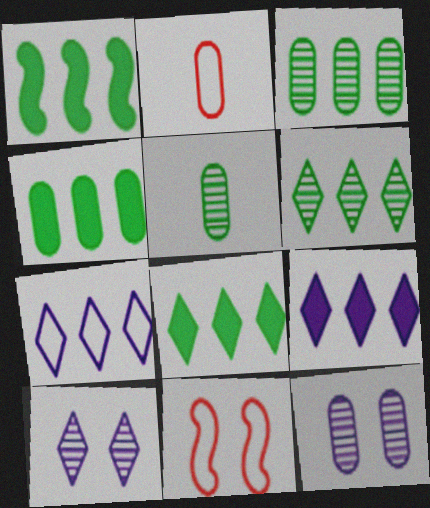[[1, 2, 10], 
[1, 4, 8], 
[2, 4, 12], 
[5, 9, 11]]